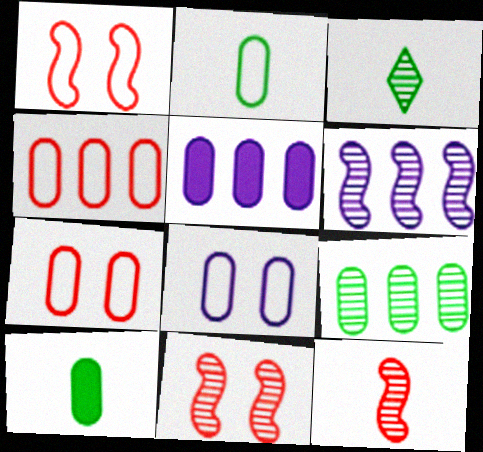[[1, 3, 5], 
[2, 4, 8], 
[4, 5, 9]]